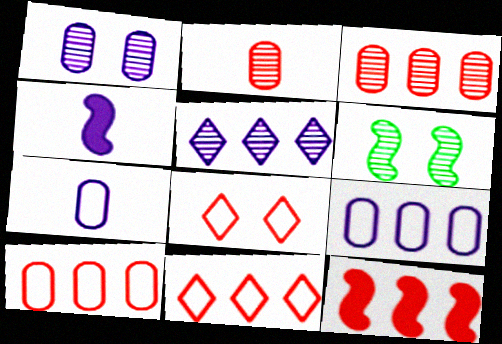[[2, 5, 6], 
[2, 8, 12], 
[3, 11, 12]]